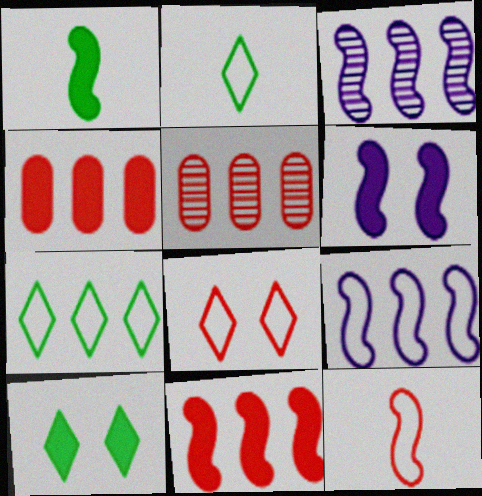[[1, 6, 11], 
[2, 5, 6], 
[3, 4, 7]]